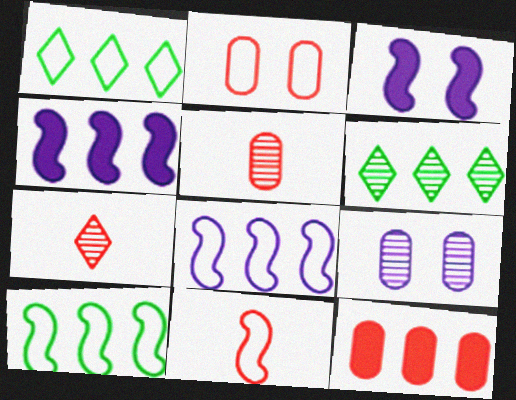[[1, 3, 5], 
[2, 5, 12], 
[6, 8, 12]]